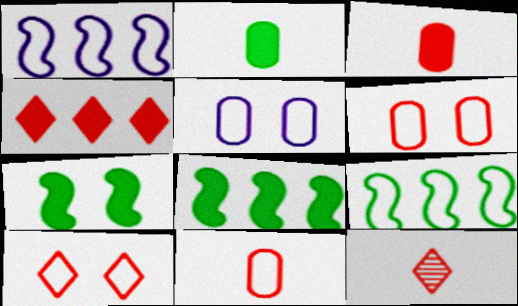[[4, 10, 12], 
[5, 8, 12]]